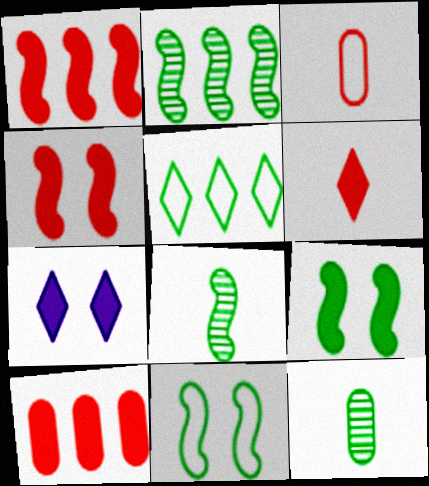[[2, 3, 7], 
[4, 6, 10], 
[5, 9, 12]]